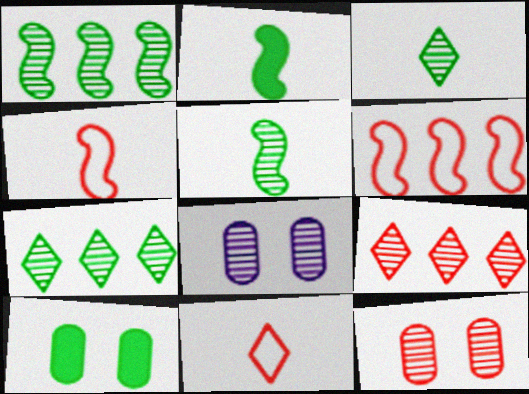[[5, 8, 9]]